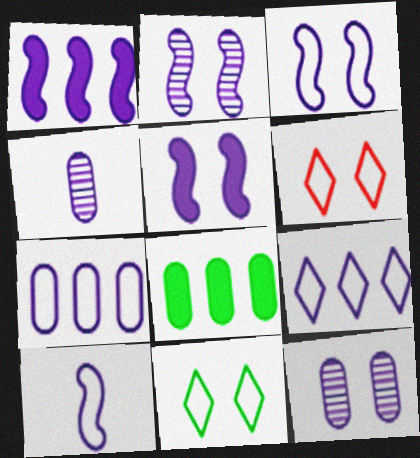[[1, 2, 10], 
[2, 3, 5], 
[4, 5, 9]]